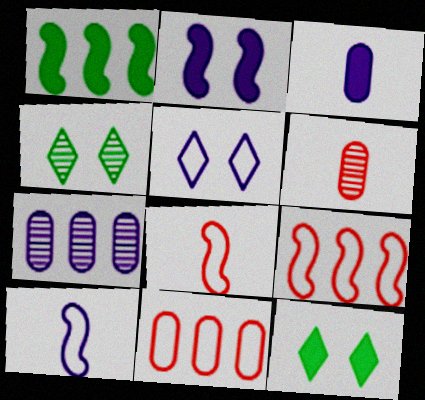[[1, 5, 6], 
[3, 4, 9], 
[7, 8, 12]]